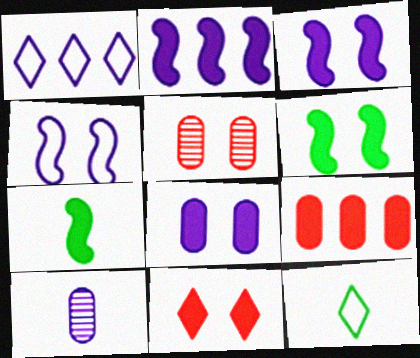[[1, 3, 10], 
[1, 5, 7], 
[2, 5, 12], 
[6, 8, 11]]